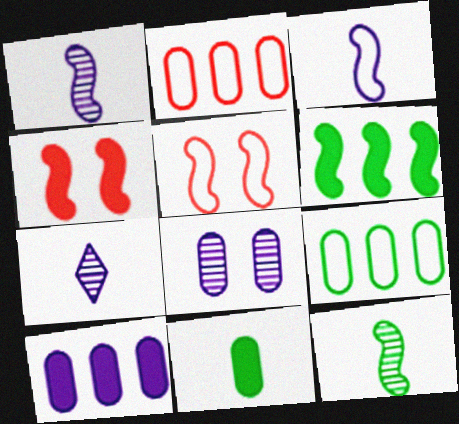[[1, 5, 6], 
[2, 8, 11], 
[4, 7, 9]]